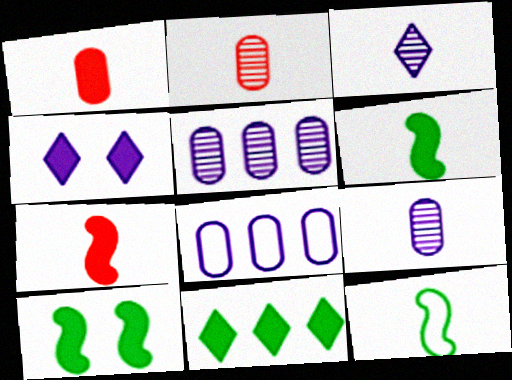[[1, 3, 12]]